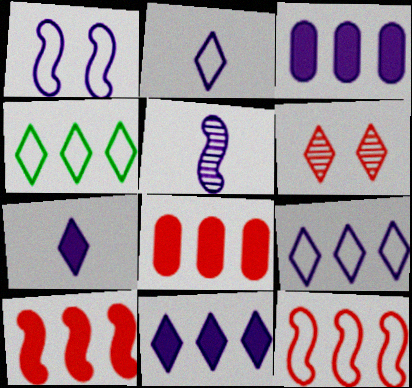[[4, 6, 7]]